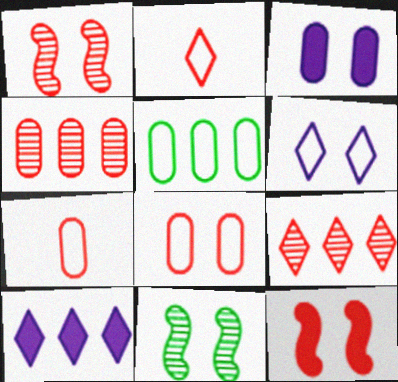[[2, 4, 12], 
[7, 9, 12], 
[7, 10, 11]]